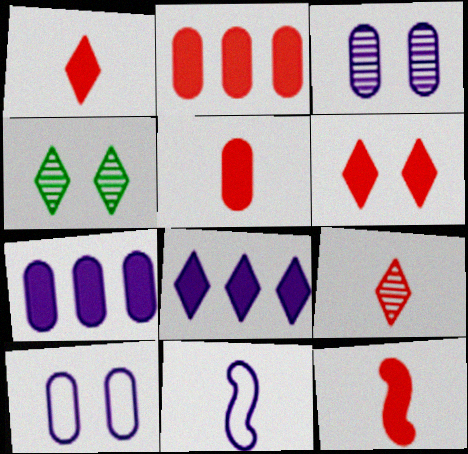[[1, 5, 12], 
[2, 4, 11], 
[2, 6, 12], 
[3, 8, 11]]